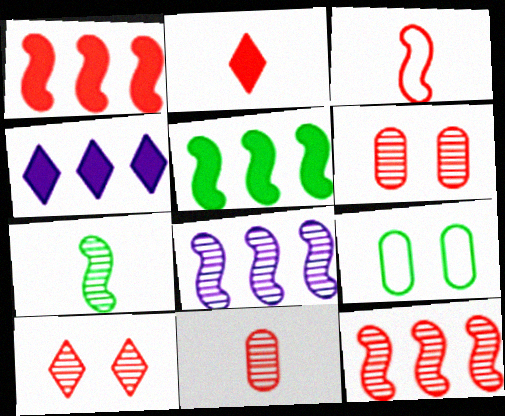[[2, 3, 11], 
[2, 8, 9], 
[10, 11, 12]]